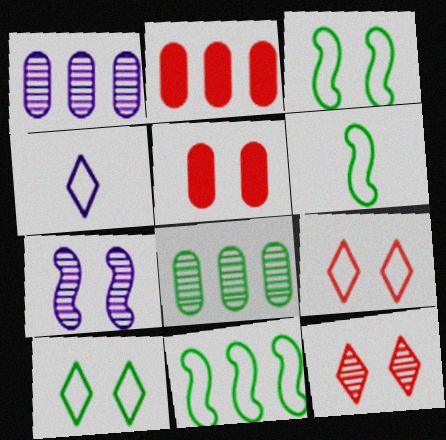[[3, 6, 11], 
[5, 7, 10]]